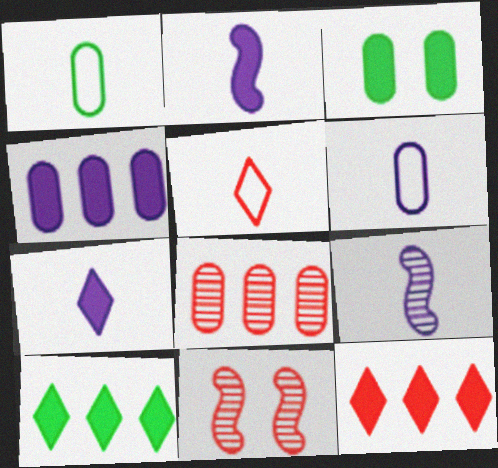[[2, 3, 12], 
[3, 6, 8], 
[6, 7, 9], 
[6, 10, 11]]